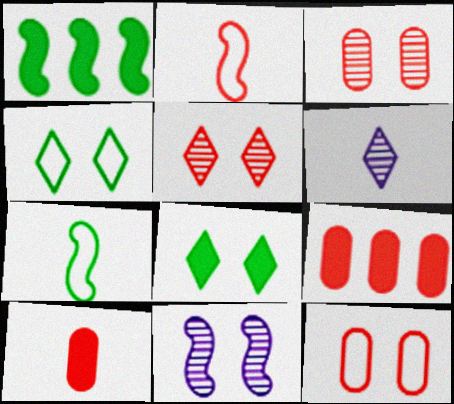[[1, 2, 11], 
[1, 6, 12], 
[2, 5, 9], 
[6, 7, 10], 
[8, 11, 12]]